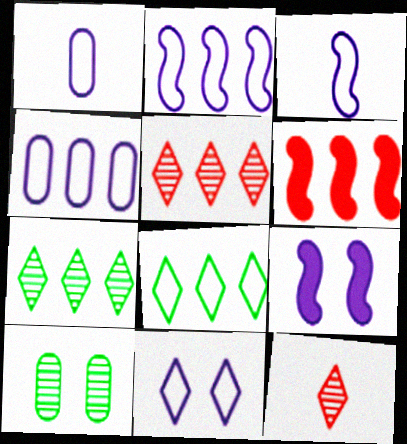[[1, 2, 11], 
[3, 4, 11], 
[4, 6, 7]]